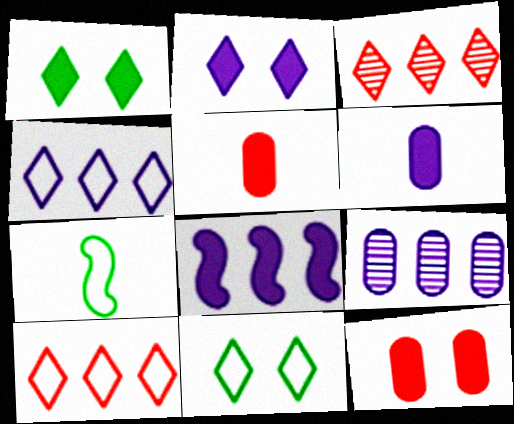[[1, 5, 8], 
[2, 6, 8], 
[4, 8, 9]]